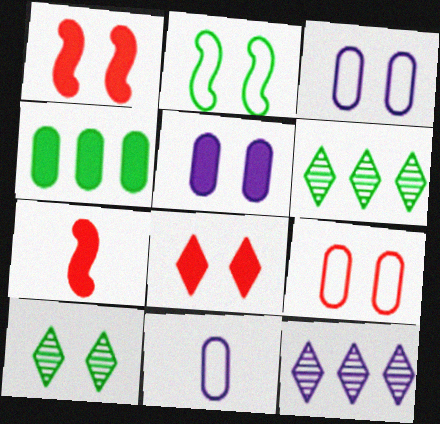[[1, 3, 10], 
[1, 6, 11], 
[3, 6, 7]]